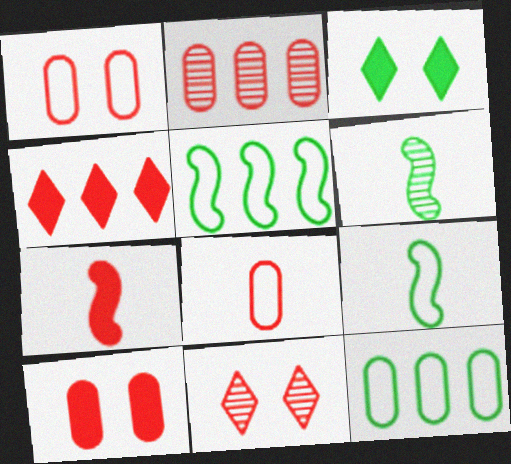[[2, 8, 10], 
[3, 6, 12], 
[4, 7, 10]]